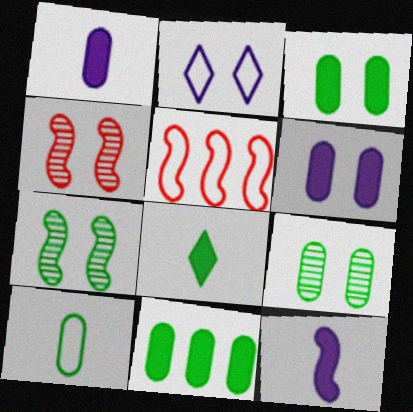[[2, 3, 4], 
[2, 5, 10], 
[5, 7, 12], 
[9, 10, 11]]